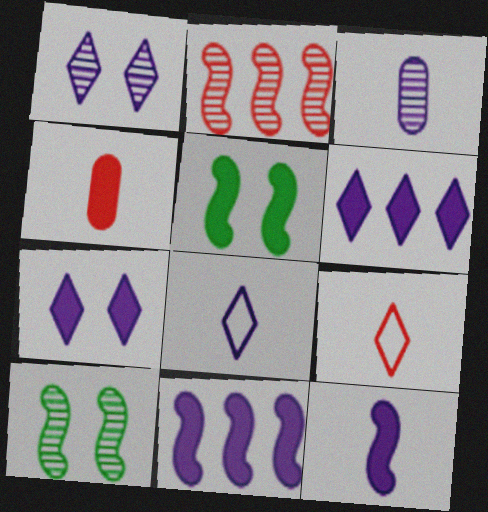[[1, 6, 8], 
[3, 8, 12], 
[4, 5, 6]]